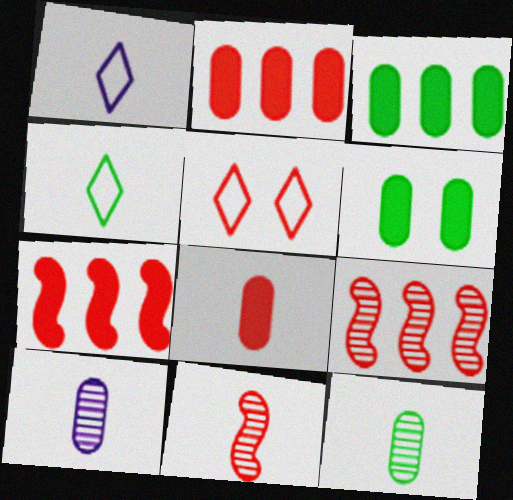[[1, 6, 9], 
[2, 5, 11], 
[5, 8, 9]]